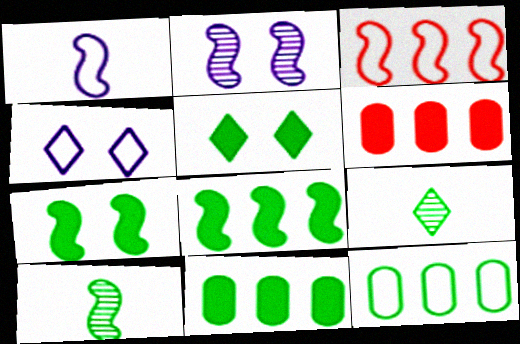[[4, 6, 10], 
[5, 10, 12], 
[7, 9, 12]]